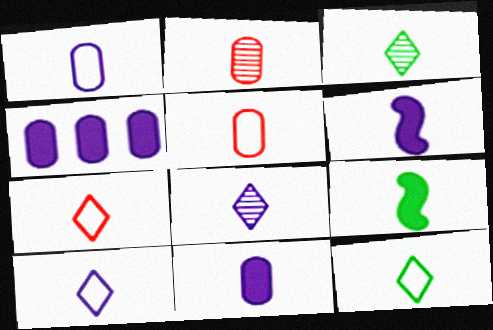[[1, 6, 8], 
[2, 6, 12], 
[2, 9, 10], 
[3, 5, 6], 
[5, 8, 9], 
[7, 10, 12]]